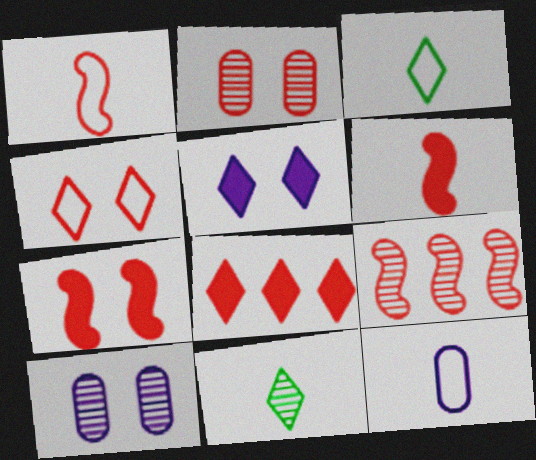[[1, 2, 8], 
[1, 3, 12], 
[1, 7, 9], 
[2, 4, 7], 
[6, 11, 12], 
[9, 10, 11]]